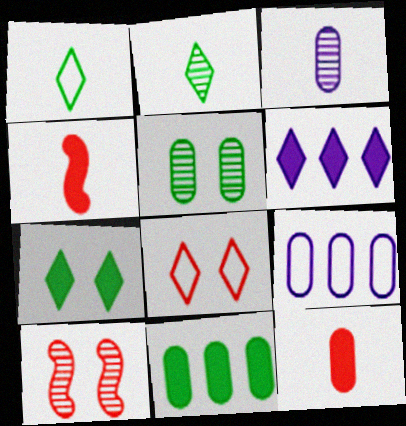[[1, 3, 4], 
[2, 6, 8], 
[5, 9, 12]]